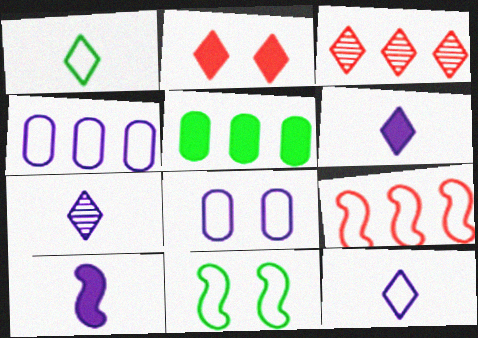[[1, 8, 9], 
[2, 5, 10], 
[6, 7, 12]]